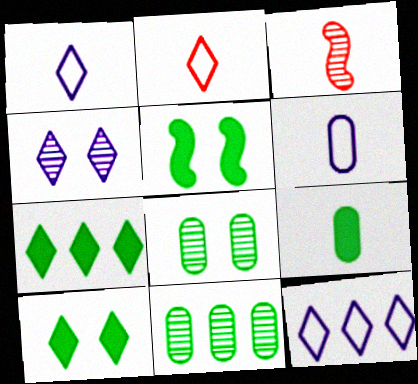[[1, 3, 9], 
[2, 4, 7], 
[3, 4, 11], 
[5, 7, 9]]